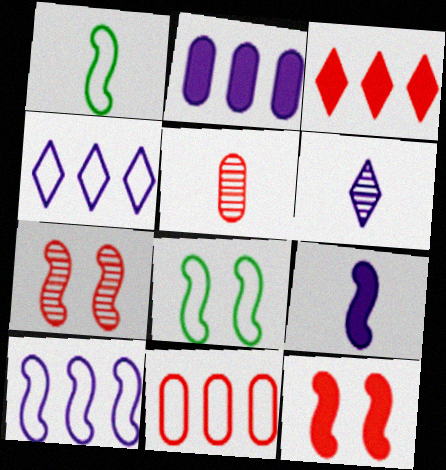[]